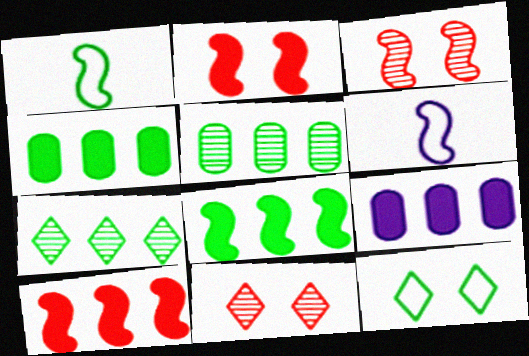[[1, 9, 11], 
[3, 6, 8], 
[4, 6, 11]]